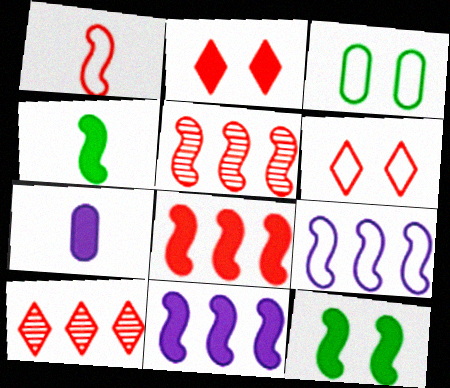[]